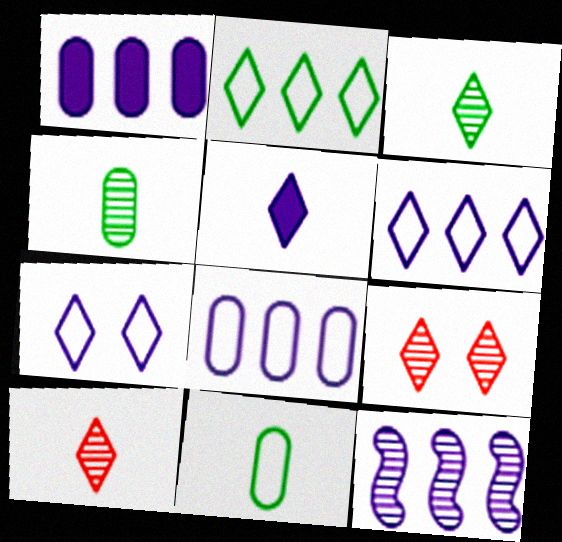[[1, 6, 12], 
[2, 5, 9], 
[4, 9, 12]]